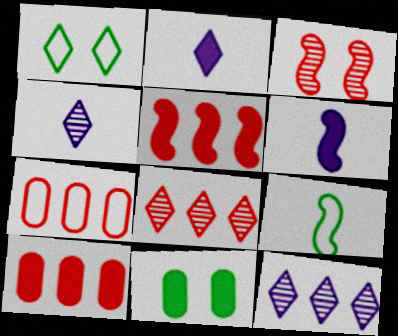[[1, 2, 8], 
[2, 5, 11], 
[5, 7, 8]]